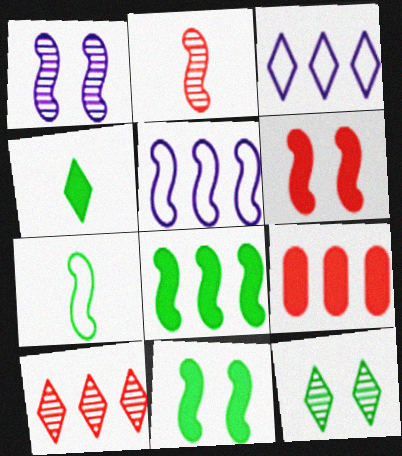[[2, 5, 11]]